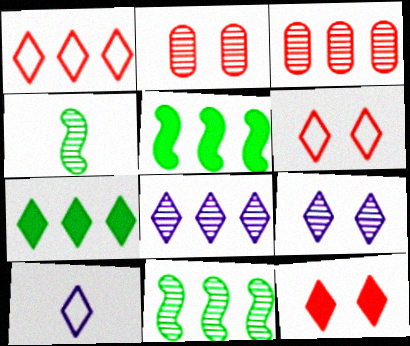[[1, 7, 8], 
[2, 4, 8], 
[2, 5, 10], 
[3, 4, 9], 
[3, 8, 11]]